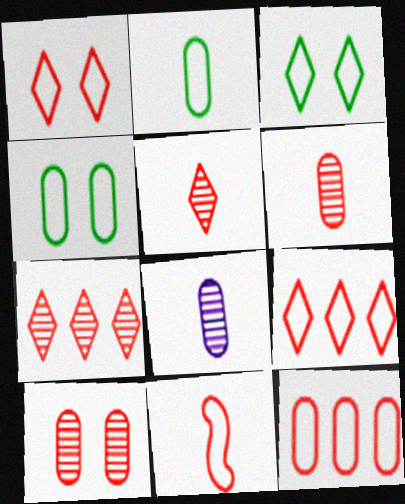[[1, 11, 12]]